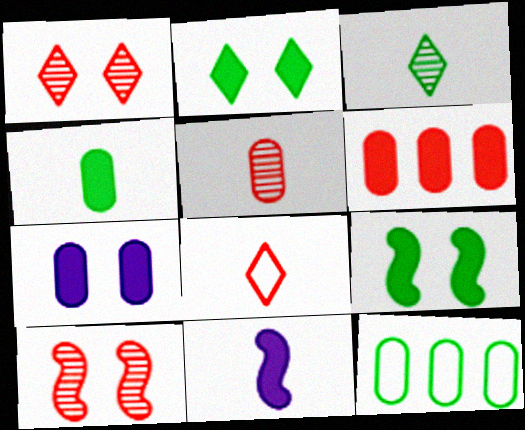[[1, 11, 12], 
[2, 6, 11], 
[3, 9, 12], 
[4, 6, 7], 
[5, 7, 12], 
[6, 8, 10]]